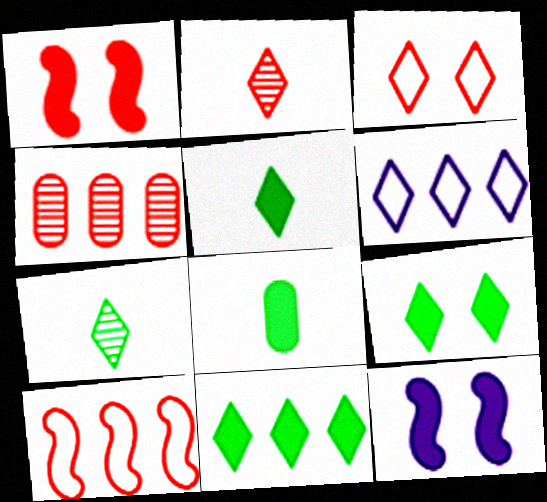[[2, 6, 9], 
[5, 9, 11]]